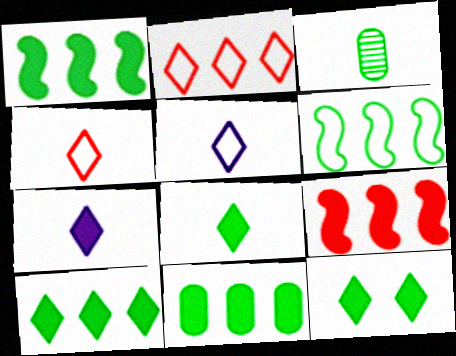[[1, 10, 11], 
[3, 6, 12], 
[8, 10, 12]]